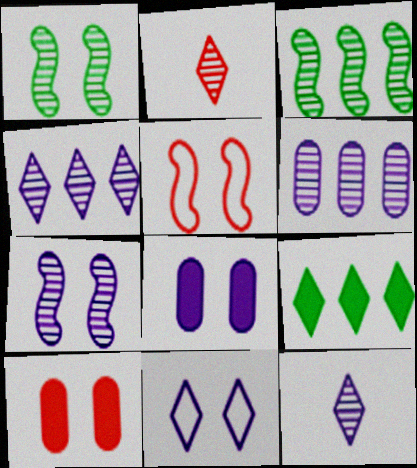[[1, 2, 6], 
[1, 10, 11], 
[2, 9, 11], 
[6, 7, 12], 
[7, 8, 11]]